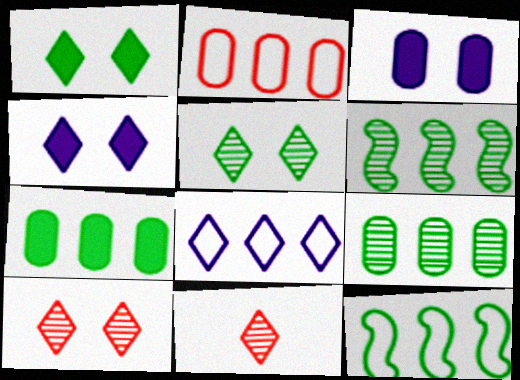[[1, 8, 11], 
[2, 8, 12], 
[3, 11, 12]]